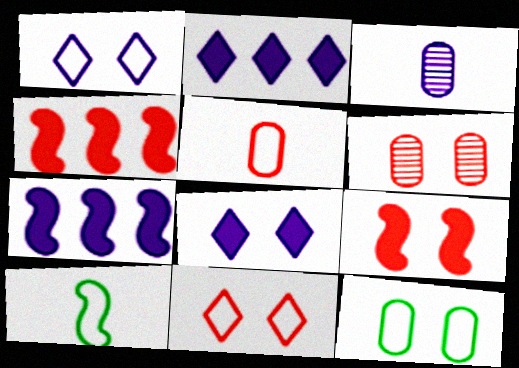[[1, 3, 7], 
[2, 6, 10], 
[6, 9, 11]]